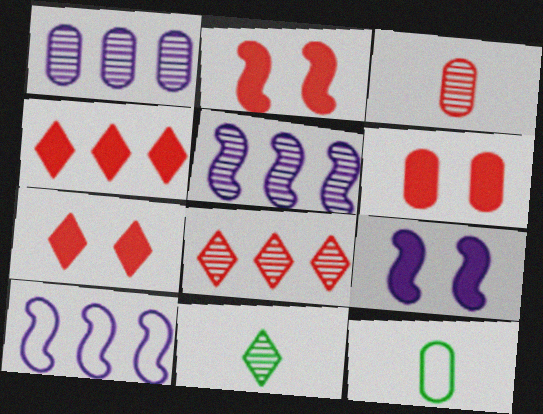[[1, 6, 12], 
[2, 6, 7], 
[5, 7, 12], 
[6, 10, 11], 
[8, 9, 12]]